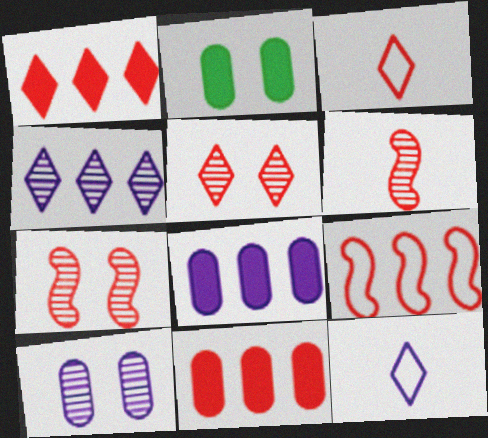[[1, 3, 5], 
[3, 7, 11]]